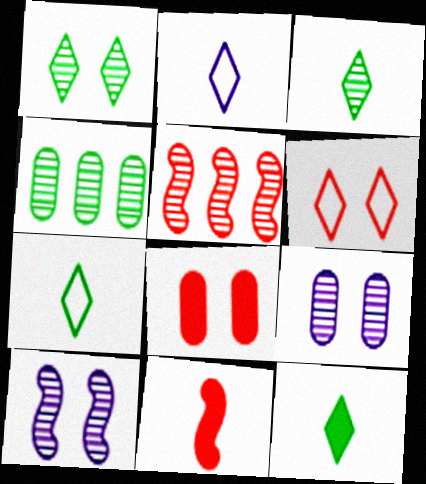[[3, 5, 9], 
[3, 7, 12]]